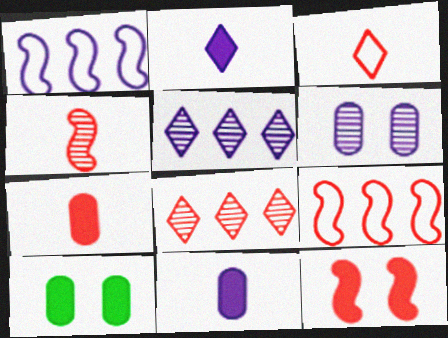[[1, 2, 6], 
[3, 4, 7], 
[4, 9, 12]]